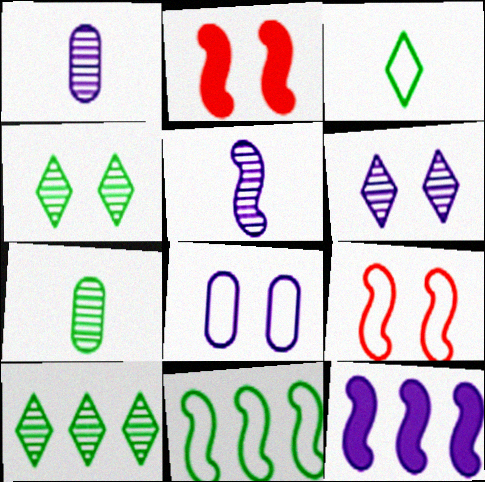[[2, 4, 8], 
[2, 5, 11]]